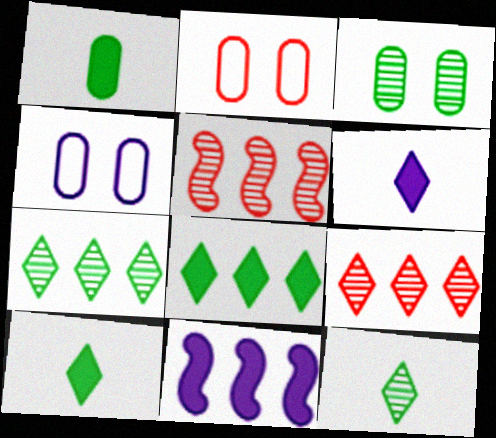[[2, 11, 12], 
[4, 5, 10]]